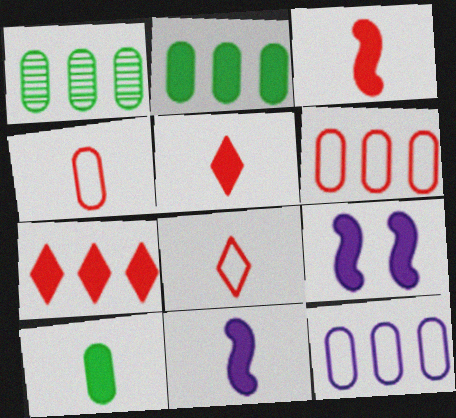[[1, 8, 9], 
[2, 5, 9], 
[5, 10, 11], 
[7, 9, 10]]